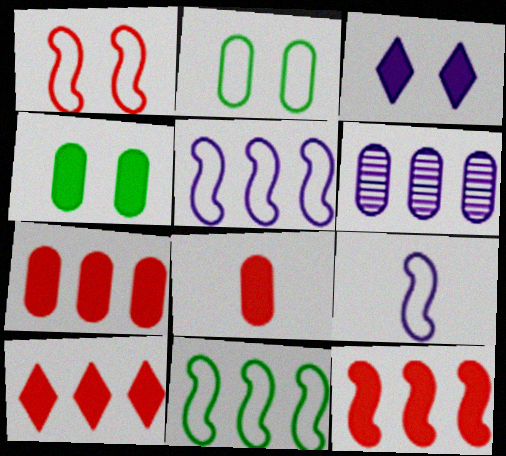[[1, 9, 11], 
[2, 6, 8], 
[3, 6, 9], 
[6, 10, 11], 
[7, 10, 12]]